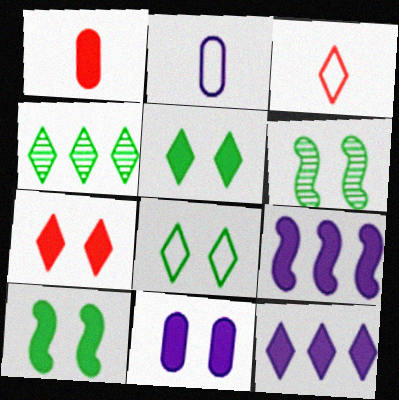[[1, 5, 9], 
[1, 10, 12], 
[7, 10, 11]]